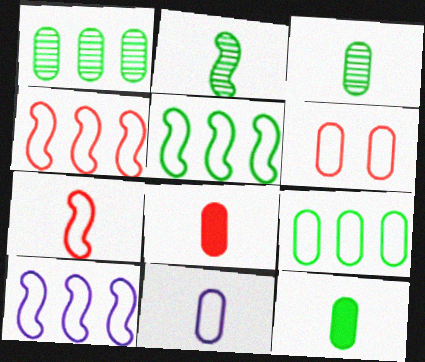[[3, 8, 11], 
[4, 5, 10], 
[6, 9, 11]]